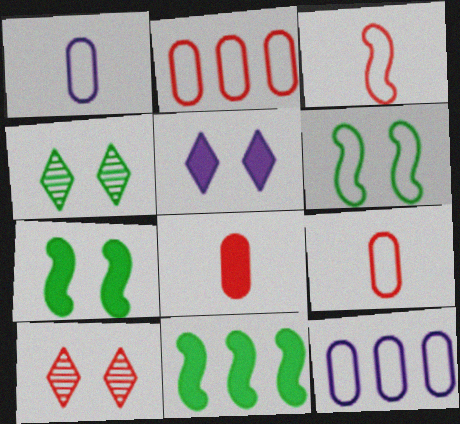[[1, 10, 11], 
[5, 8, 11]]